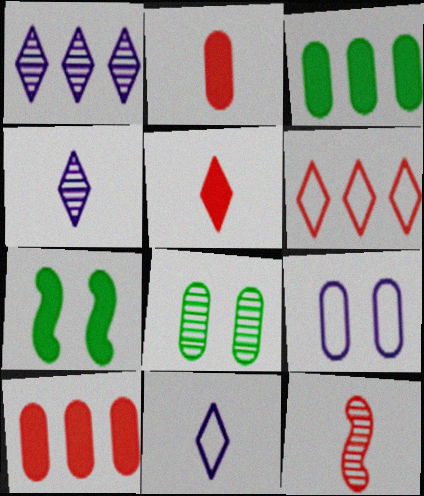[[1, 8, 12]]